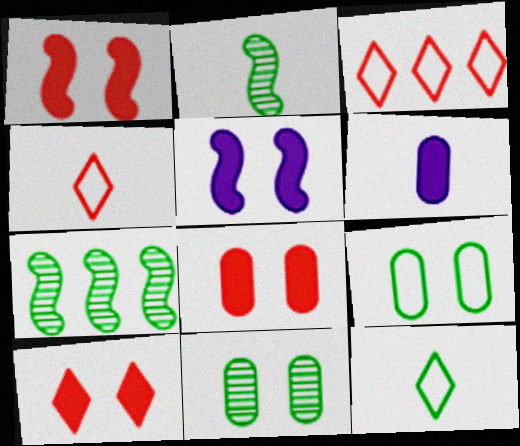[[1, 8, 10], 
[2, 4, 6]]